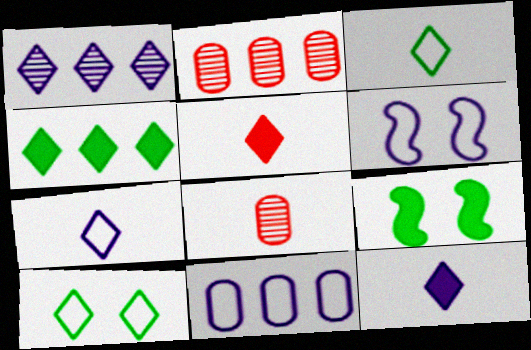[[1, 5, 10], 
[2, 7, 9], 
[4, 6, 8], 
[6, 7, 11]]